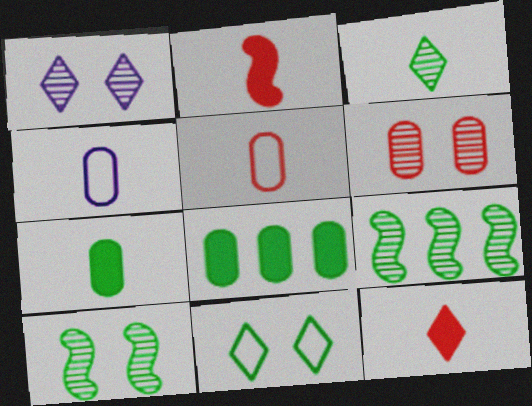[[1, 6, 10], 
[2, 3, 4], 
[4, 6, 8], 
[7, 9, 11]]